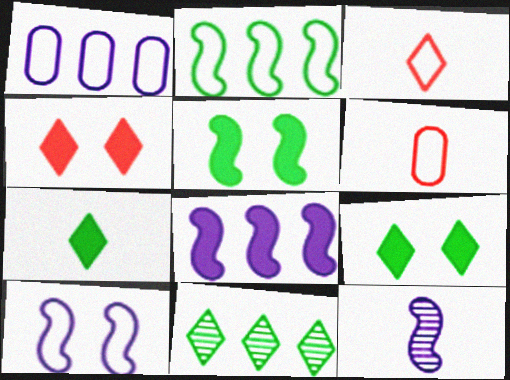[[6, 7, 12], 
[8, 10, 12]]